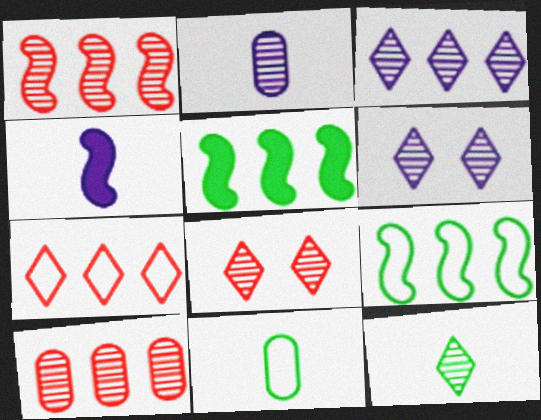[[3, 8, 12]]